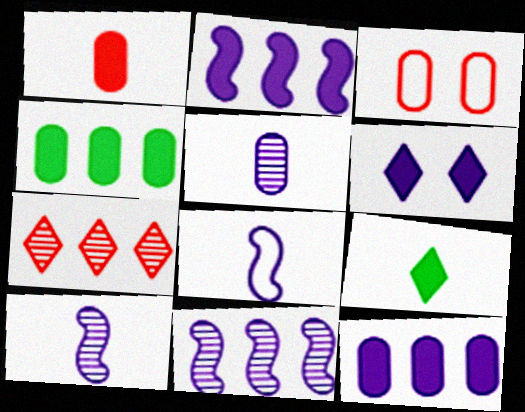[[3, 4, 5], 
[3, 9, 11]]